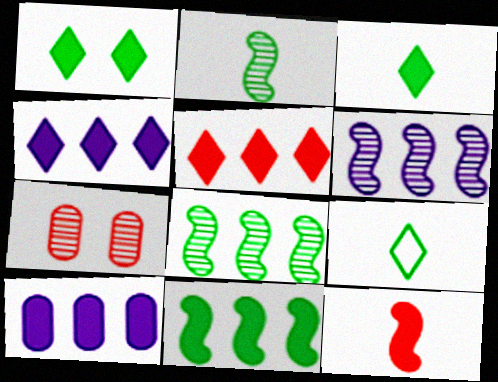[[1, 10, 12], 
[5, 10, 11]]